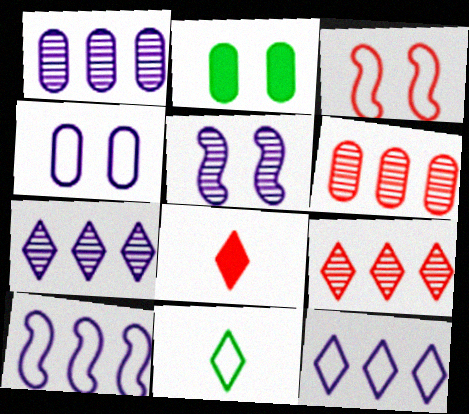[[3, 6, 8]]